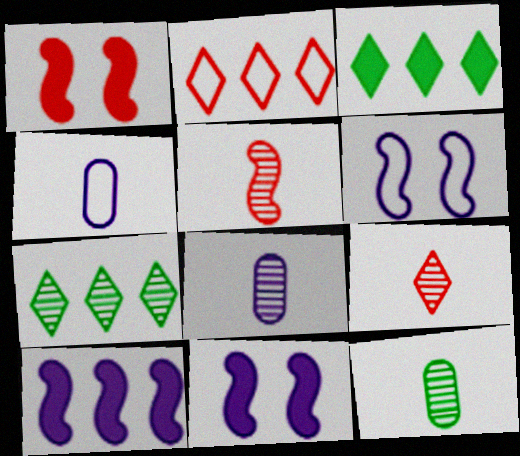[[1, 4, 7], 
[2, 11, 12]]